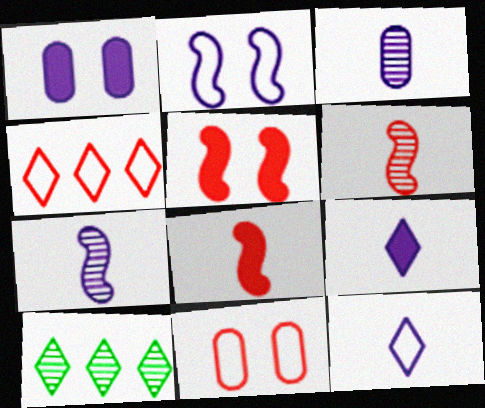[]